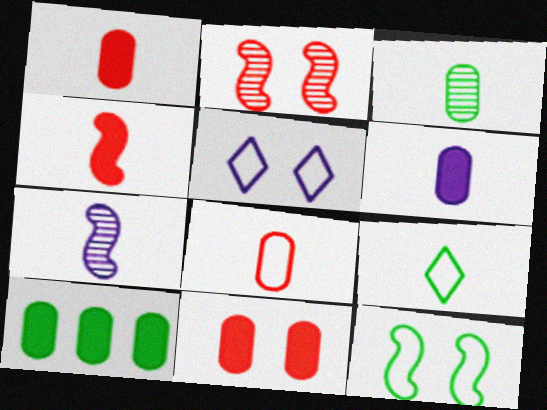[[1, 7, 9], 
[3, 6, 8], 
[6, 10, 11]]